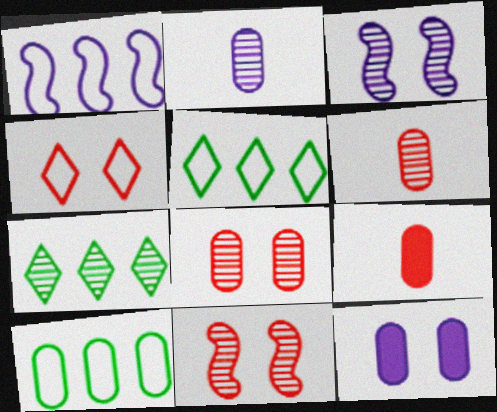[[2, 7, 11], 
[3, 5, 9], 
[3, 6, 7], 
[6, 10, 12]]